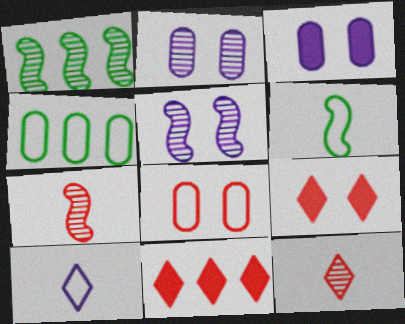[[1, 2, 12], 
[1, 5, 7], 
[2, 6, 11], 
[7, 8, 11]]